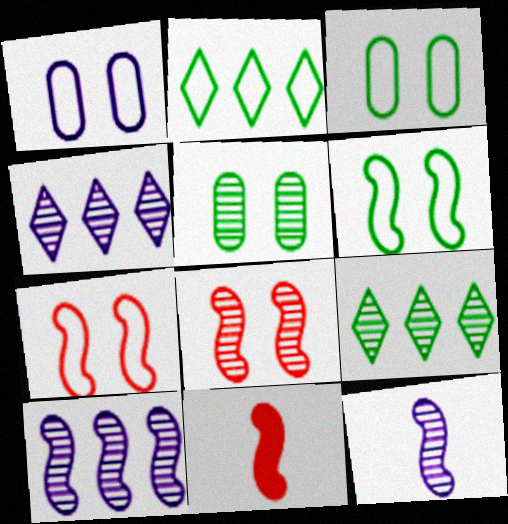[[1, 9, 11], 
[3, 4, 11], 
[6, 10, 11]]